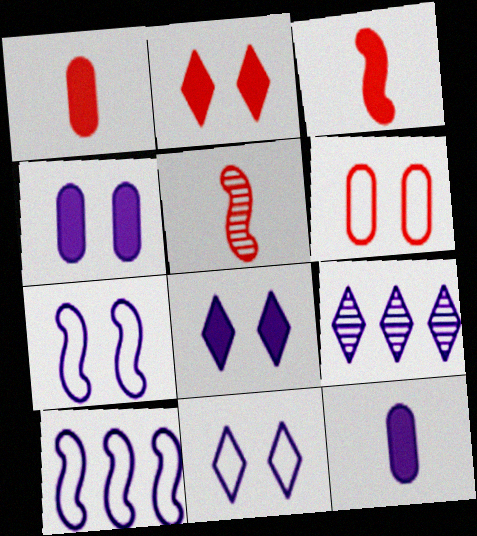[[7, 9, 12]]